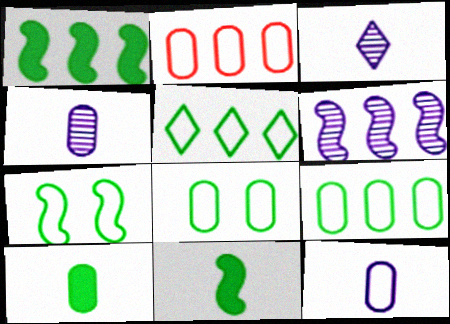[[2, 8, 12]]